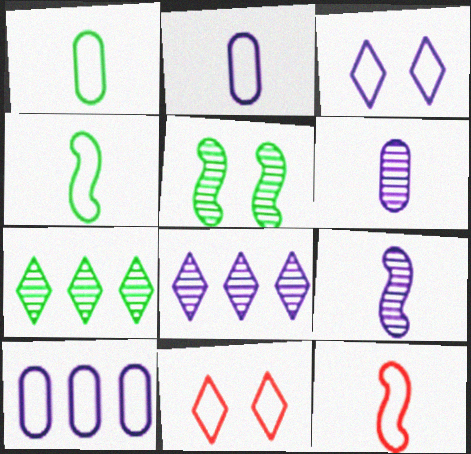[[4, 10, 11]]